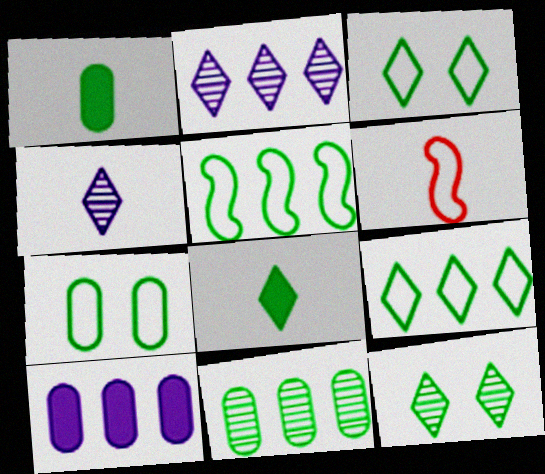[[1, 4, 6], 
[1, 5, 12], 
[1, 7, 11], 
[6, 10, 12], 
[8, 9, 12]]